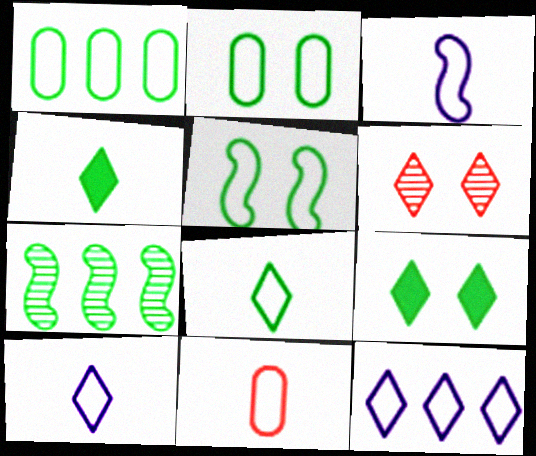[[1, 5, 8], 
[2, 4, 7], 
[3, 8, 11], 
[4, 6, 12], 
[5, 11, 12]]